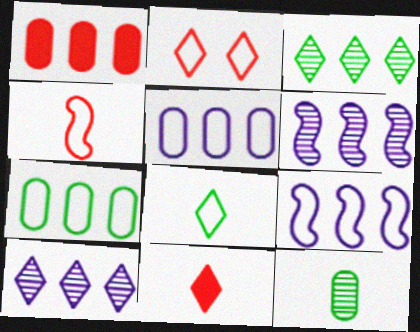[[1, 3, 9]]